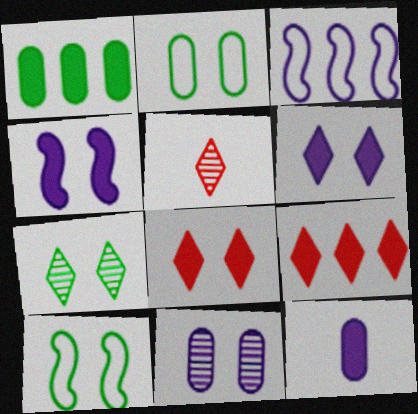[[8, 10, 11]]